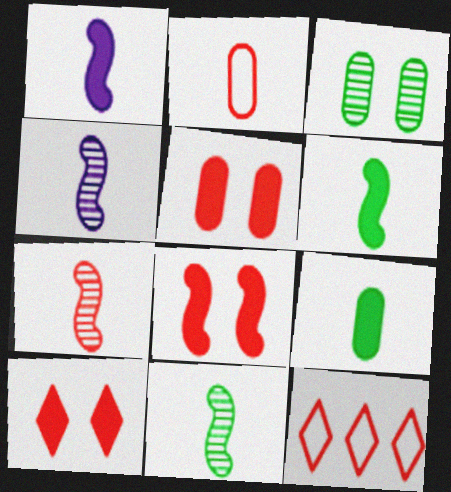[[1, 3, 12], 
[4, 7, 11], 
[5, 7, 12], 
[5, 8, 10]]